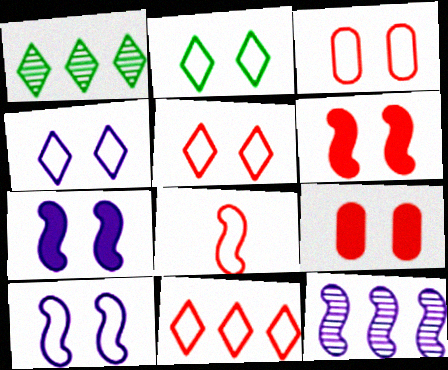[[2, 3, 10], 
[2, 4, 5], 
[3, 8, 11]]